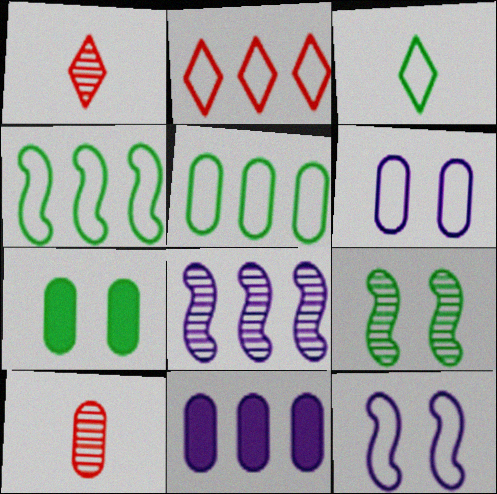[]